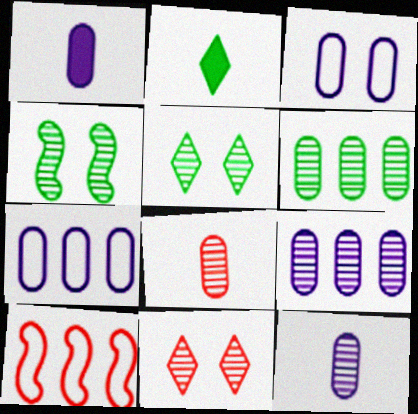[[1, 3, 9], 
[1, 5, 10]]